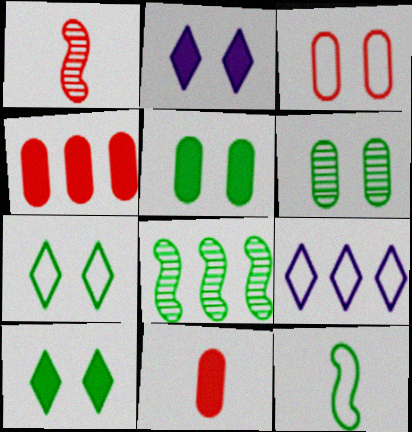[[1, 5, 9], 
[3, 9, 12], 
[4, 8, 9]]